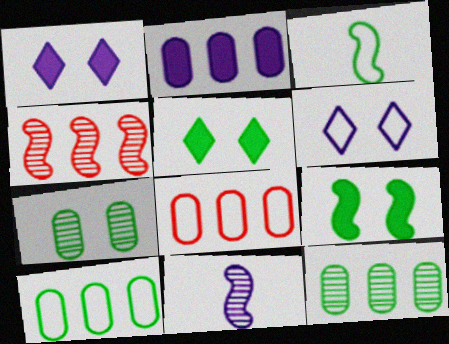[[2, 6, 11], 
[2, 8, 12], 
[3, 5, 12], 
[3, 6, 8], 
[5, 8, 11]]